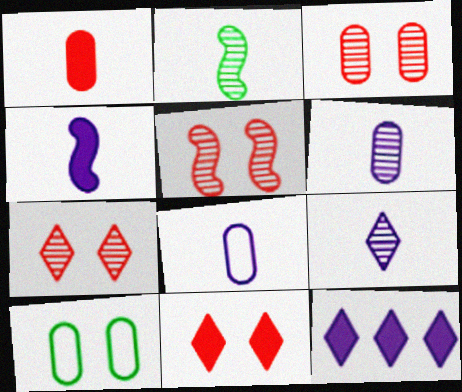[[3, 5, 7], 
[4, 8, 9]]